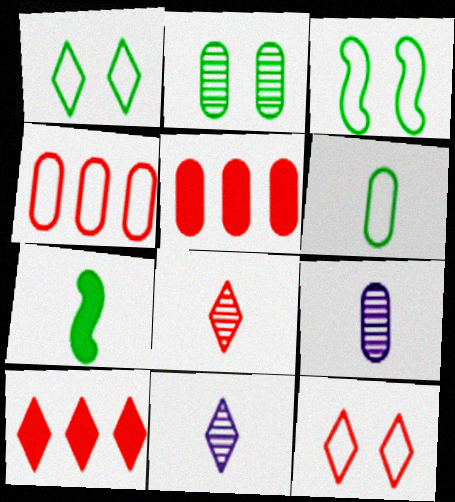[[1, 10, 11], 
[3, 5, 11], 
[3, 9, 10], 
[8, 10, 12]]